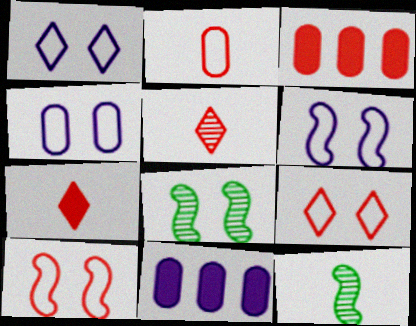[[1, 3, 12], 
[1, 4, 6], 
[3, 5, 10], 
[9, 11, 12]]